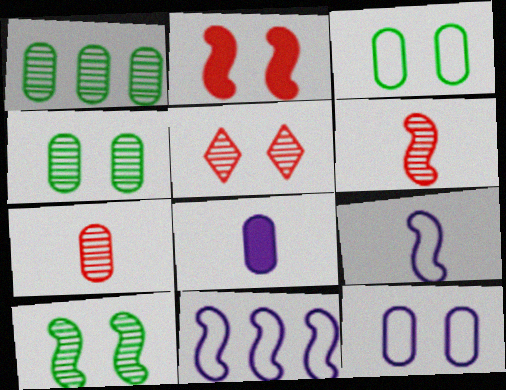[]